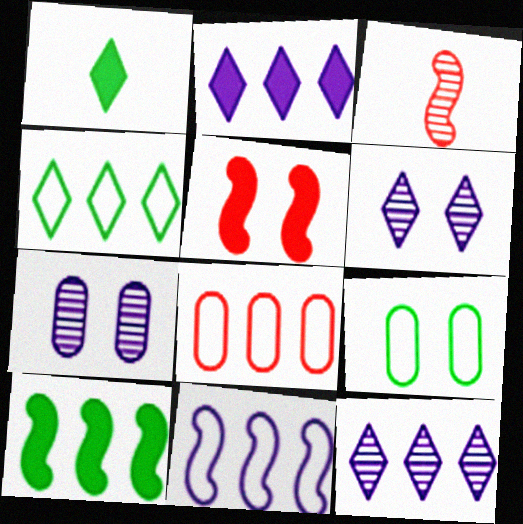[[2, 3, 9], 
[4, 8, 11], 
[5, 6, 9], 
[8, 10, 12]]